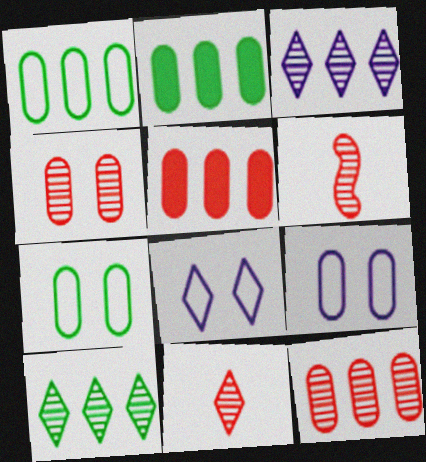[[2, 6, 8]]